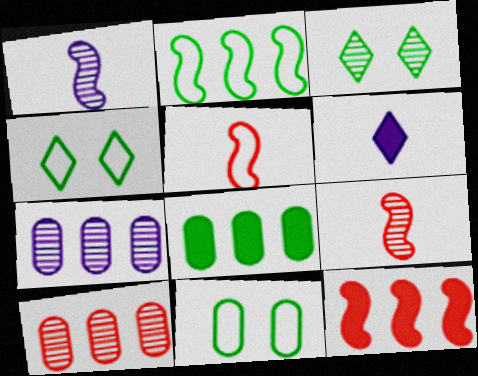[[1, 3, 10], 
[3, 7, 9]]